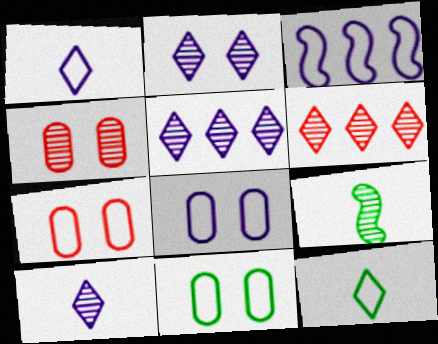[[1, 3, 8], 
[2, 5, 10], 
[3, 7, 12], 
[4, 5, 9], 
[7, 8, 11]]